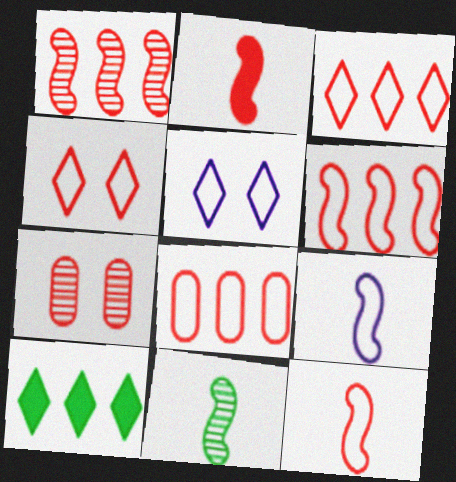[[2, 3, 7], 
[2, 9, 11], 
[3, 6, 8], 
[4, 8, 12], 
[7, 9, 10]]